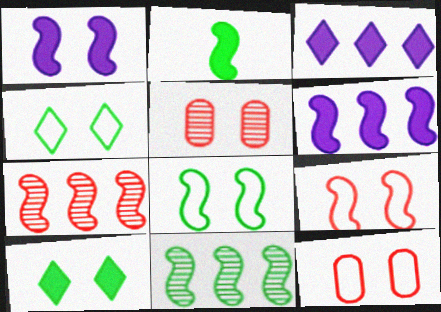[[1, 4, 5], 
[2, 8, 11]]